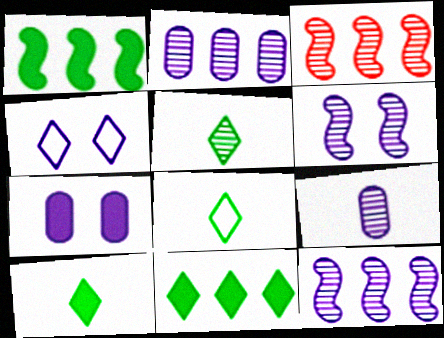[[3, 7, 8], 
[4, 6, 7], 
[5, 8, 10]]